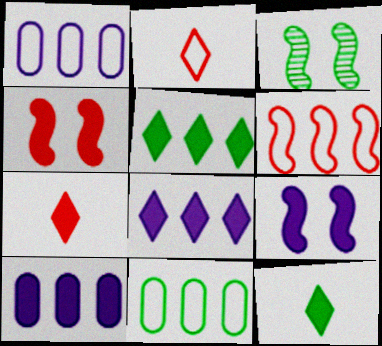[[1, 3, 7], 
[2, 3, 10], 
[3, 11, 12], 
[4, 10, 12]]